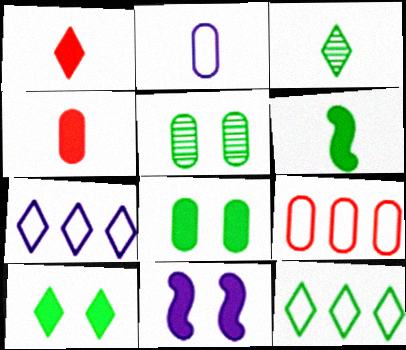[[3, 9, 11], 
[3, 10, 12], 
[5, 6, 12]]